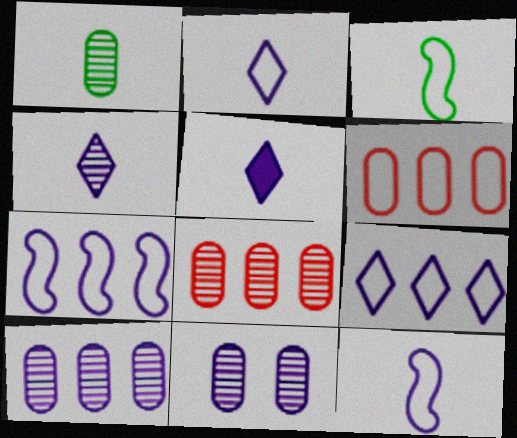[[1, 8, 11], 
[2, 4, 5], 
[5, 7, 11]]